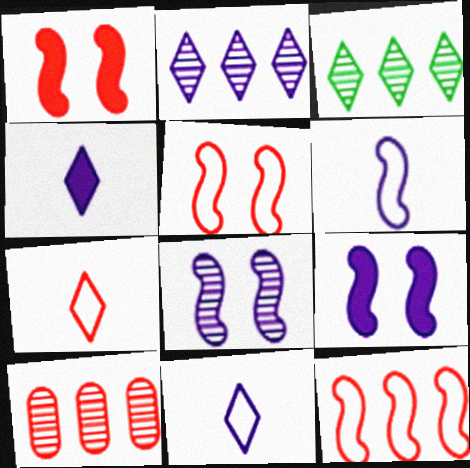[[1, 7, 10]]